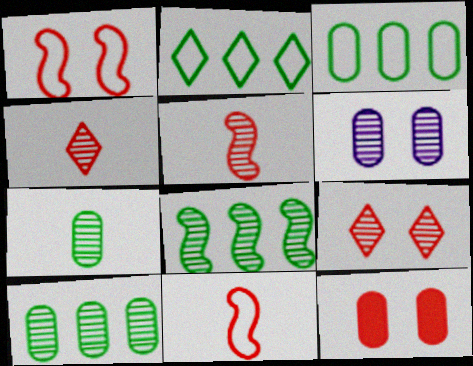[[1, 9, 12], 
[4, 6, 8]]